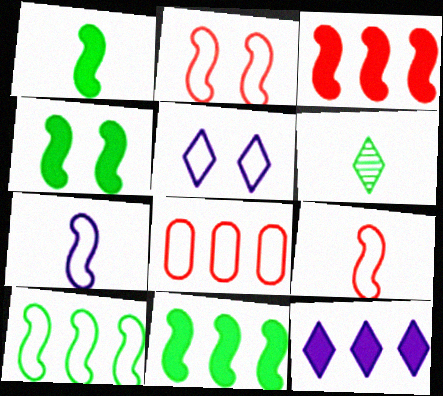[[1, 4, 11], 
[2, 7, 10]]